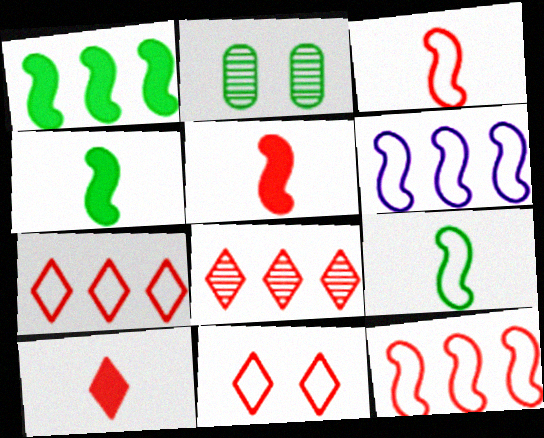[[2, 6, 10], 
[8, 10, 11]]